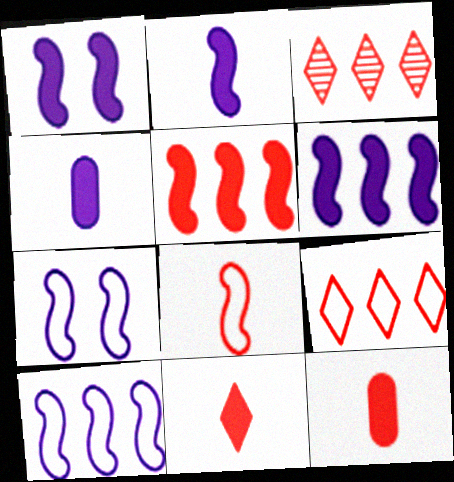[[1, 2, 6]]